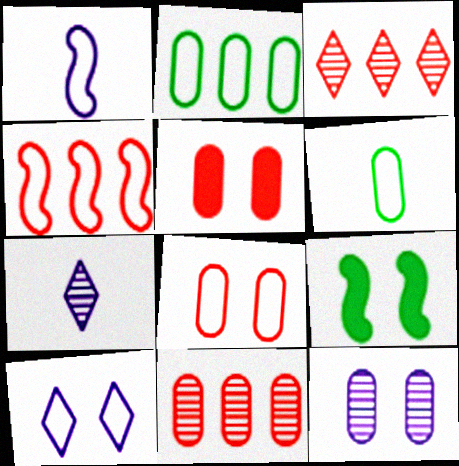[[4, 6, 10]]